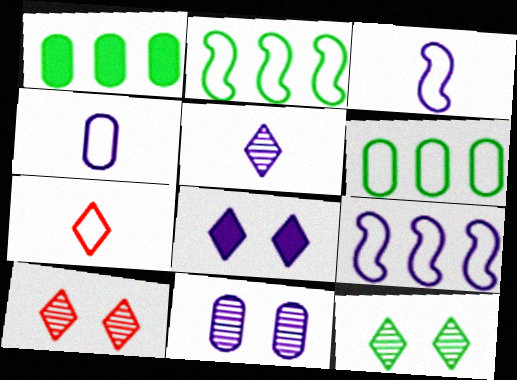[[1, 3, 10]]